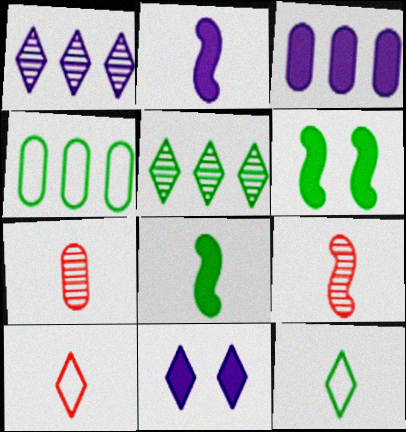[[2, 3, 11], 
[2, 7, 12], 
[4, 9, 11], 
[5, 10, 11]]